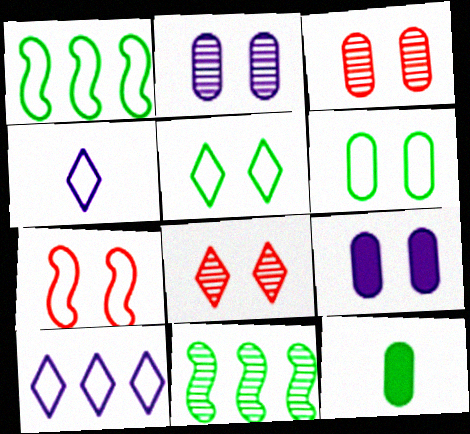[[3, 6, 9], 
[5, 11, 12]]